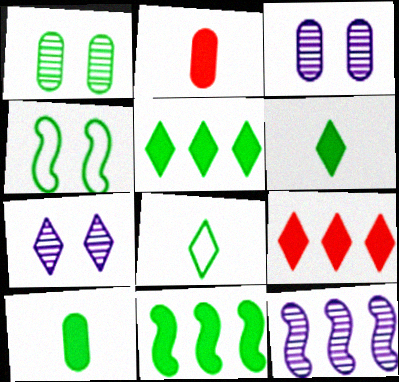[[1, 8, 11], 
[7, 8, 9]]